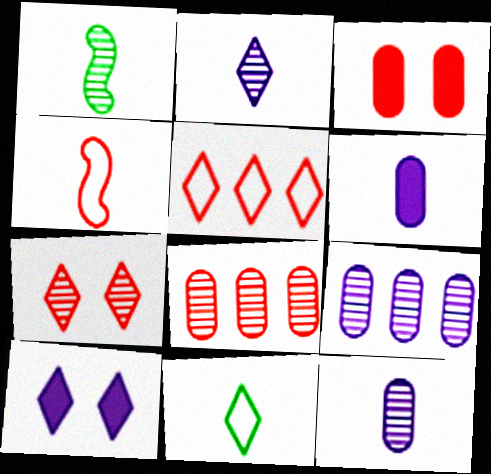[[1, 7, 9]]